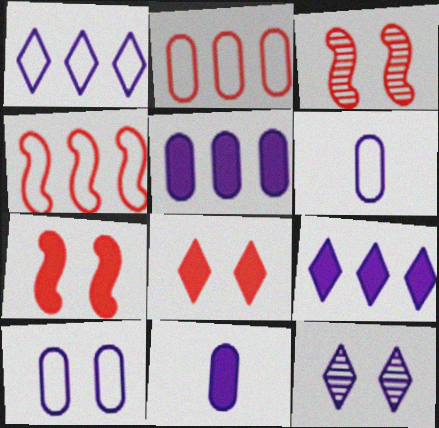[]